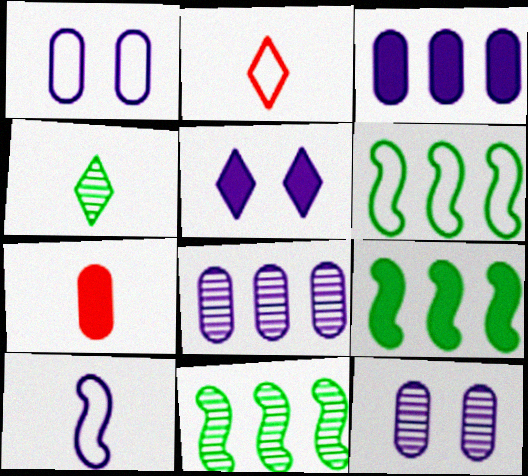[[1, 2, 6], 
[2, 9, 12], 
[4, 7, 10], 
[5, 7, 9], 
[5, 8, 10], 
[6, 9, 11]]